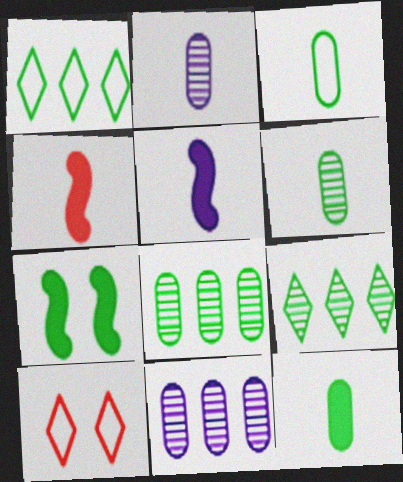[[1, 6, 7], 
[3, 6, 12], 
[3, 7, 9], 
[5, 8, 10]]